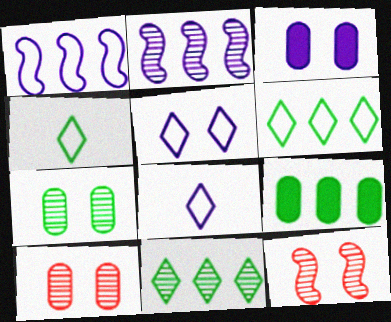[[2, 3, 8], 
[8, 9, 12]]